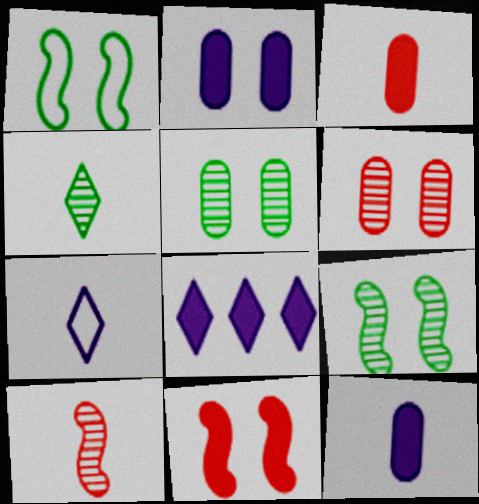[]